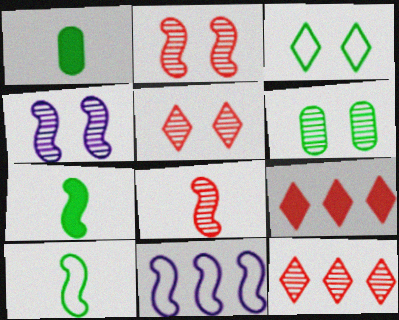[[1, 5, 11], 
[2, 7, 11], 
[4, 5, 6]]